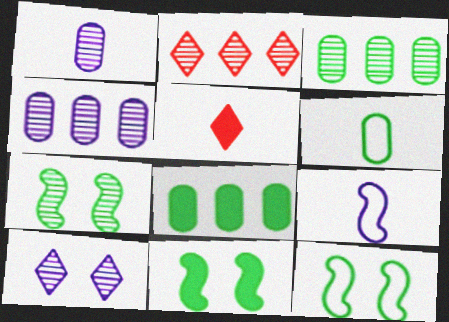[[1, 2, 7], 
[4, 5, 12], 
[7, 11, 12]]